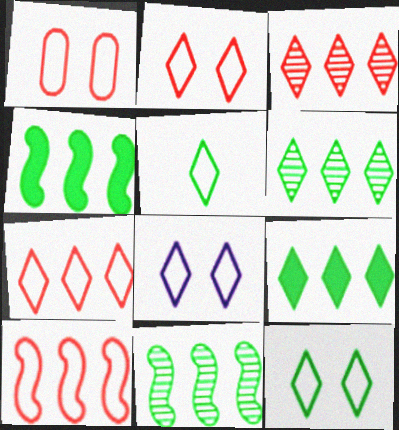[[2, 8, 12], 
[5, 7, 8]]